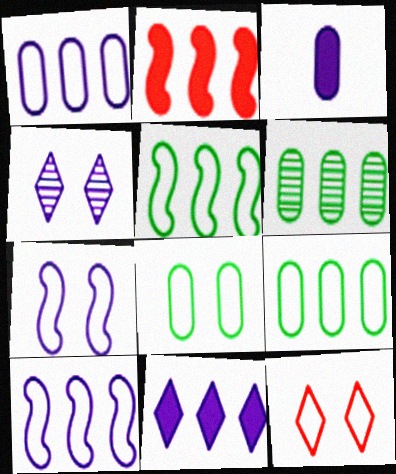[[3, 4, 10], 
[7, 8, 12]]